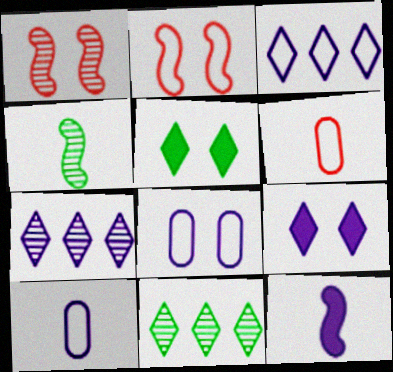[[1, 5, 8], 
[7, 8, 12]]